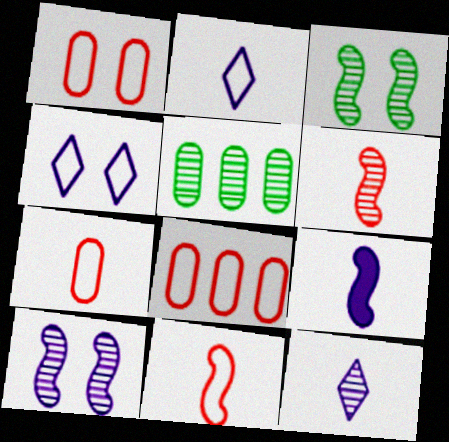[[1, 7, 8]]